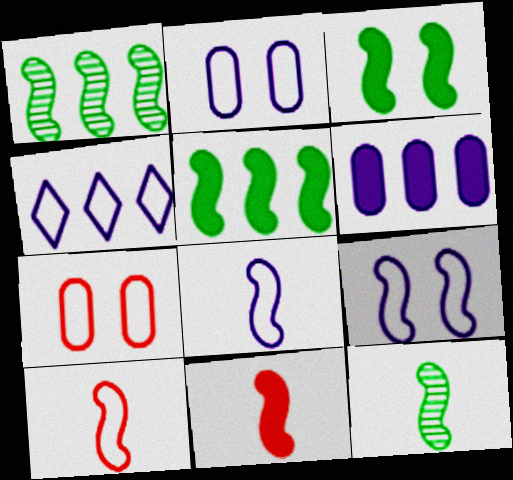[[1, 9, 11], 
[2, 4, 8], 
[8, 11, 12]]